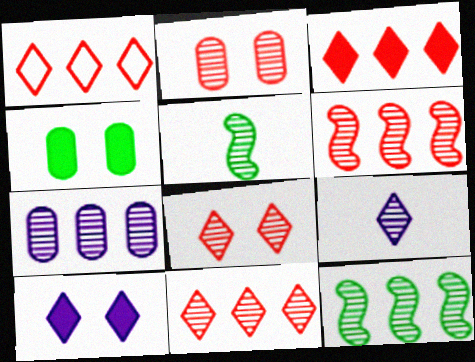[[1, 3, 11], 
[2, 9, 12], 
[5, 7, 8], 
[7, 11, 12]]